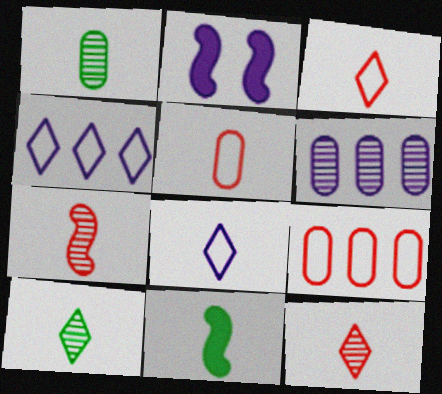[[2, 6, 8], 
[2, 9, 10]]